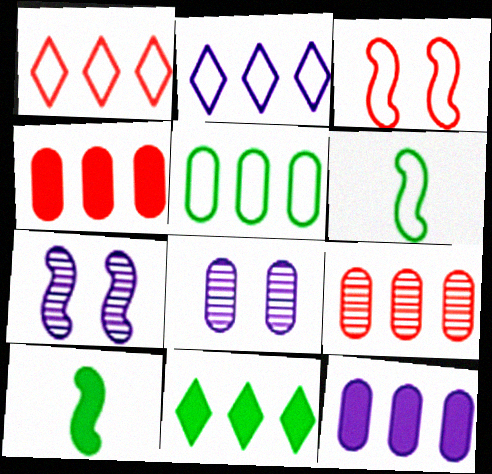[[1, 8, 10], 
[5, 9, 12]]